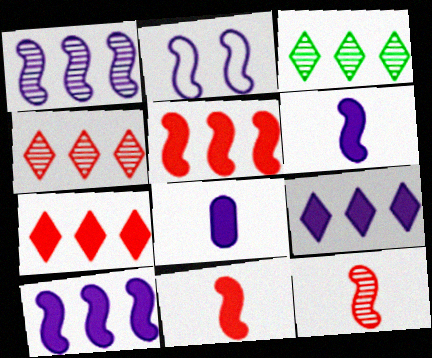[[1, 2, 6]]